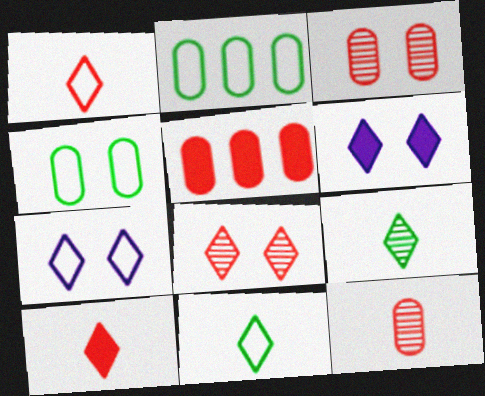[]